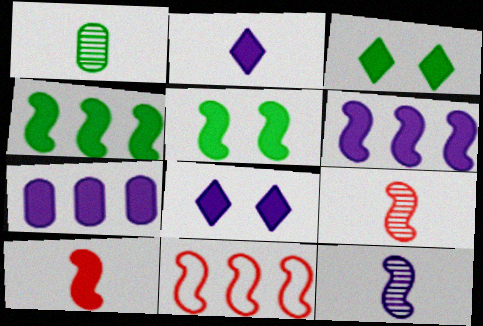[[1, 8, 11], 
[3, 7, 10], 
[5, 6, 10], 
[5, 11, 12]]